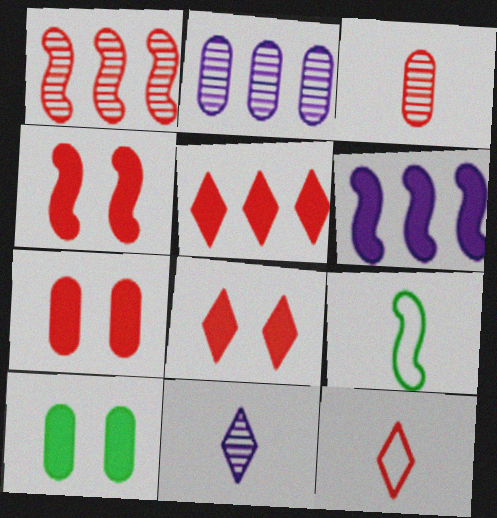[[1, 7, 12], 
[2, 8, 9], 
[4, 7, 8]]